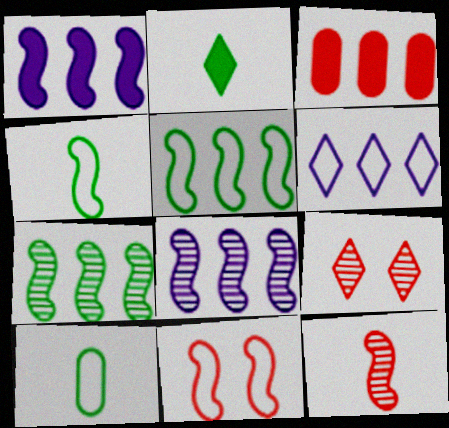[[1, 9, 10], 
[2, 6, 9], 
[3, 6, 7], 
[6, 10, 11]]